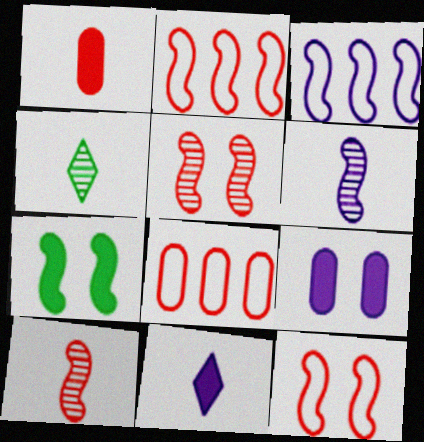[[2, 4, 9], 
[2, 6, 7], 
[3, 7, 10]]